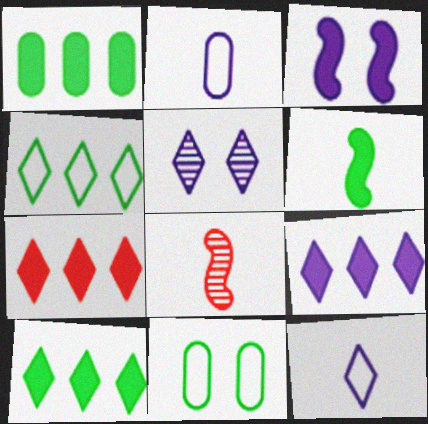[[5, 9, 12], 
[7, 9, 10], 
[8, 9, 11]]